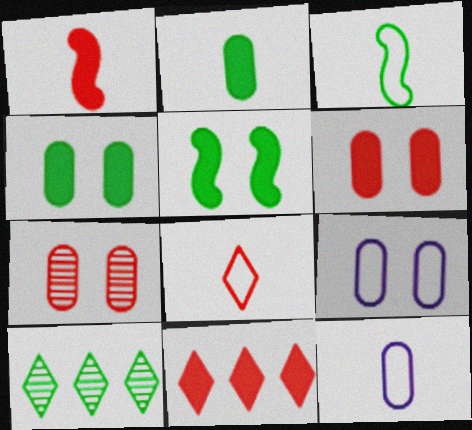[[1, 6, 11], 
[1, 9, 10], 
[3, 4, 10], 
[3, 8, 12], 
[4, 7, 9]]